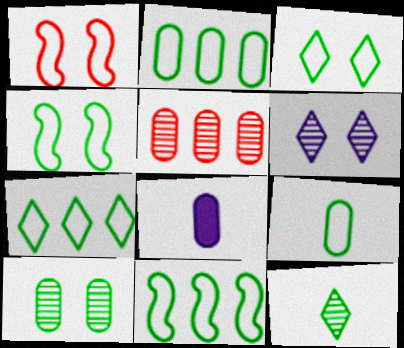[[2, 7, 11], 
[3, 9, 11], 
[4, 7, 9]]